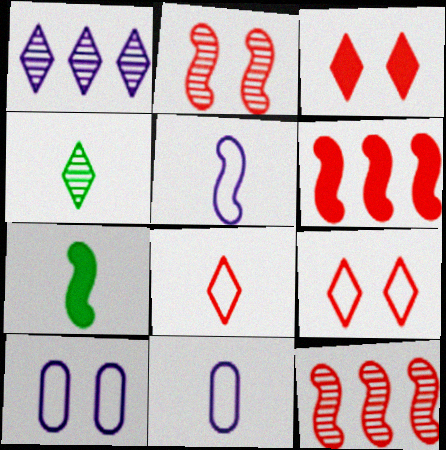[[4, 6, 10]]